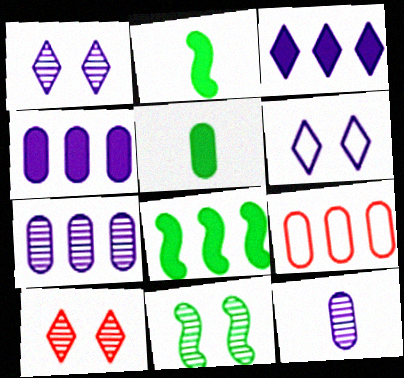[[1, 2, 9]]